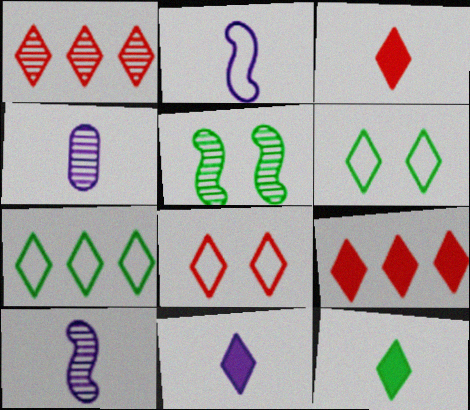[[1, 3, 8], 
[1, 4, 5], 
[1, 6, 11], 
[2, 4, 11], 
[3, 11, 12]]